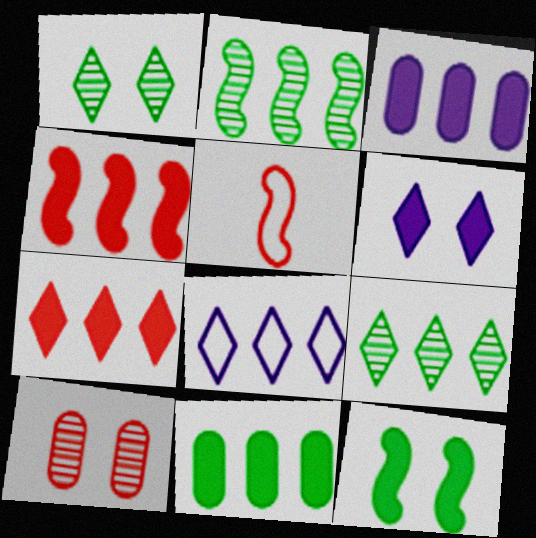[[1, 3, 5], 
[5, 7, 10], 
[7, 8, 9]]